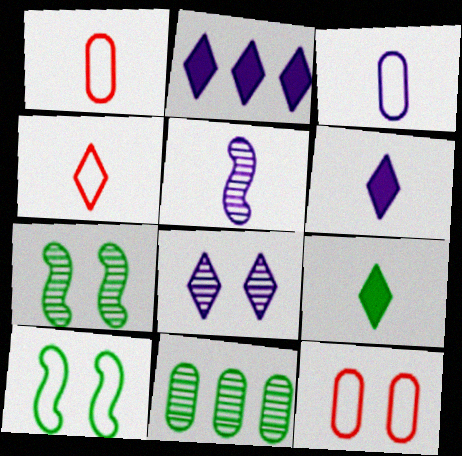[[1, 2, 7], 
[1, 5, 9], 
[3, 5, 6], 
[9, 10, 11]]